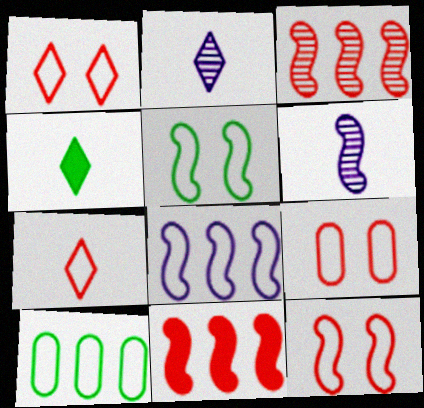[[1, 9, 12], 
[2, 4, 7], 
[5, 6, 11]]